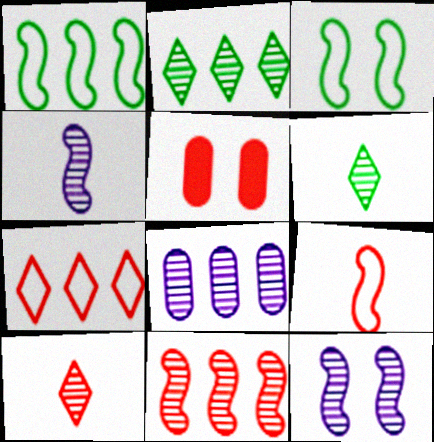[[2, 8, 11]]